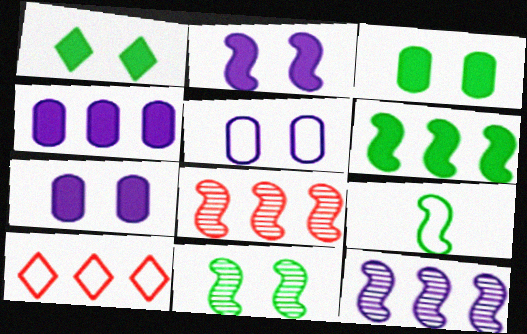[[2, 8, 9], 
[5, 9, 10], 
[6, 9, 11]]